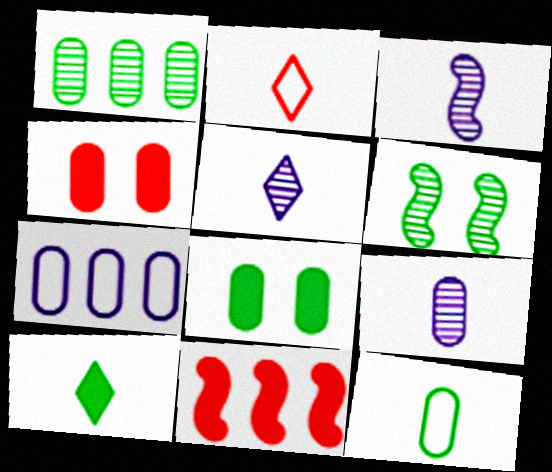[[1, 8, 12], 
[2, 5, 10], 
[3, 5, 9]]